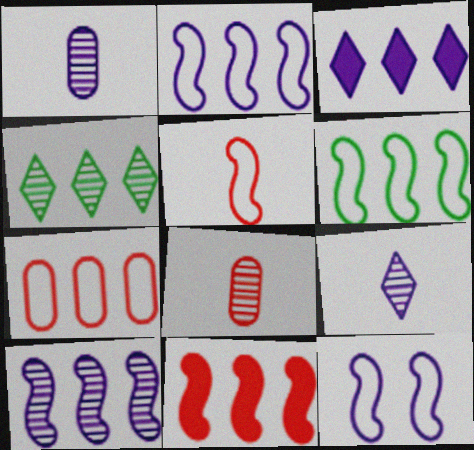[[1, 3, 12], 
[5, 6, 12], 
[6, 10, 11]]